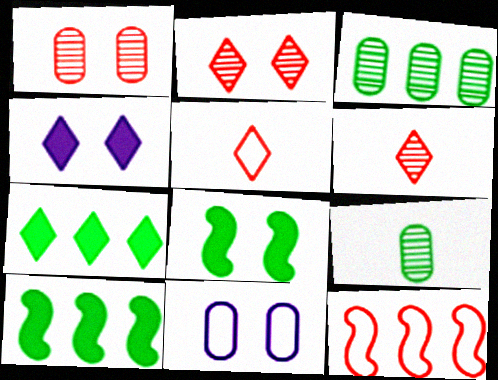[[2, 8, 11], 
[4, 9, 12], 
[6, 10, 11]]